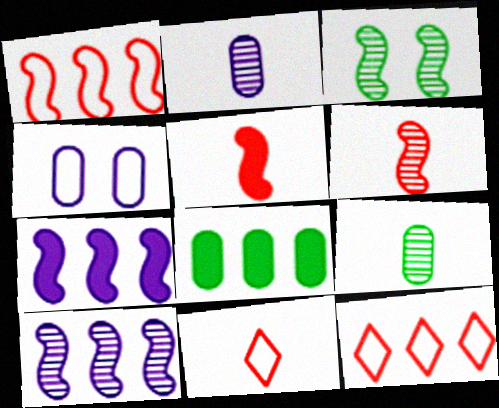[[3, 6, 10], 
[8, 10, 12]]